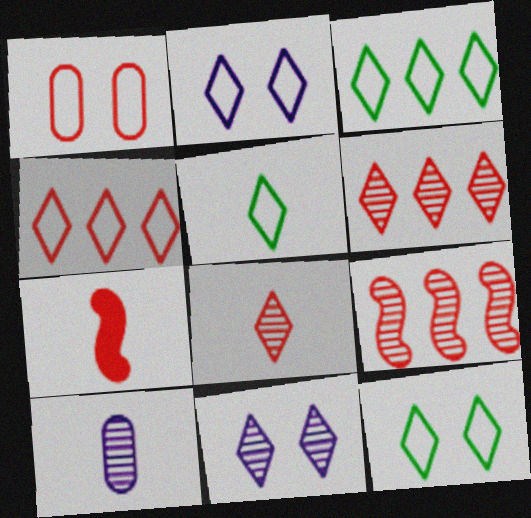[[1, 6, 7], 
[2, 4, 5], 
[3, 5, 12], 
[5, 7, 10]]